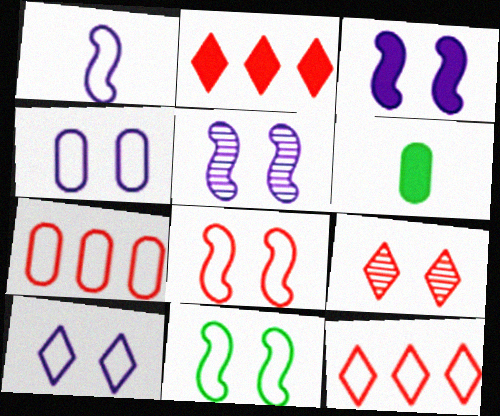[[2, 3, 6], 
[5, 6, 12]]